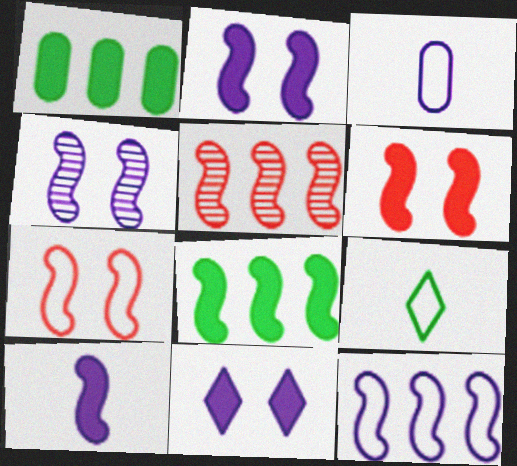[[4, 10, 12], 
[5, 8, 12], 
[6, 8, 10]]